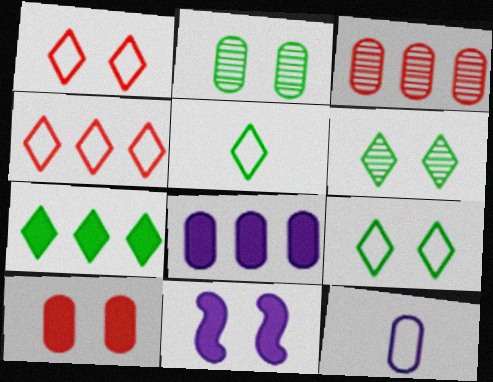[[1, 2, 11], 
[3, 5, 11], 
[5, 6, 7]]